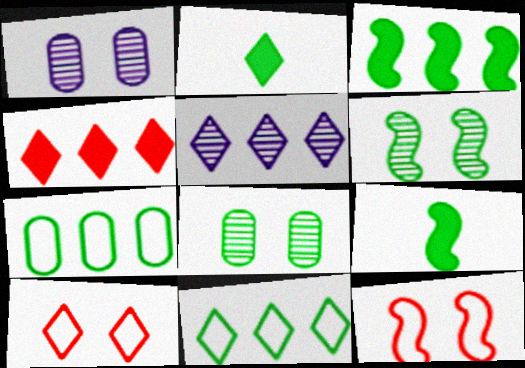[[2, 5, 10], 
[2, 6, 7], 
[4, 5, 11], 
[8, 9, 11]]